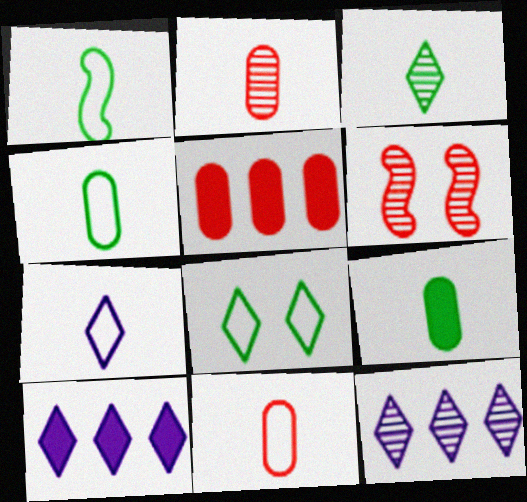[[1, 3, 9], 
[1, 7, 11], 
[4, 6, 10]]